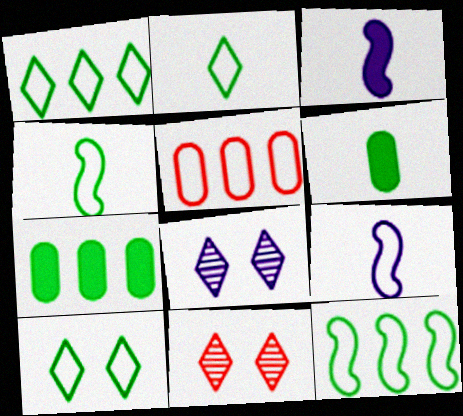[[1, 2, 10], 
[5, 9, 10], 
[7, 9, 11]]